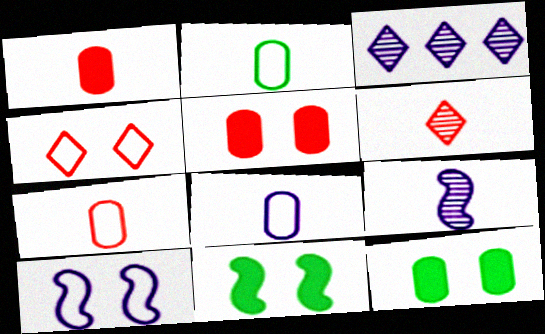[[2, 7, 8], 
[3, 7, 11]]